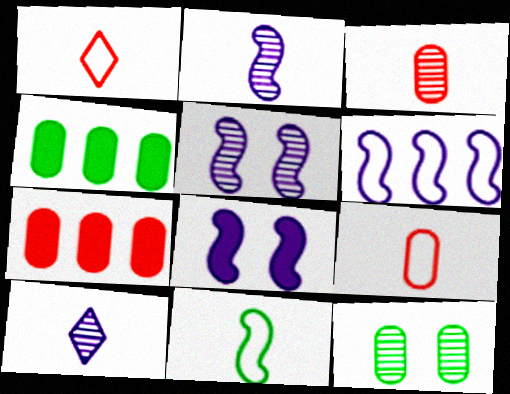[[1, 4, 5], 
[2, 6, 8]]